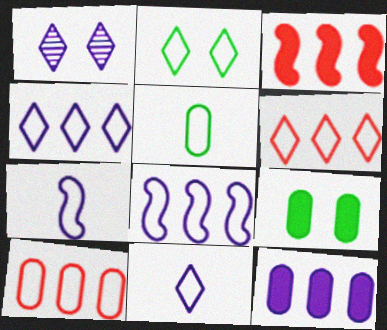[[1, 3, 5], 
[1, 7, 12], 
[2, 6, 11], 
[2, 7, 10]]